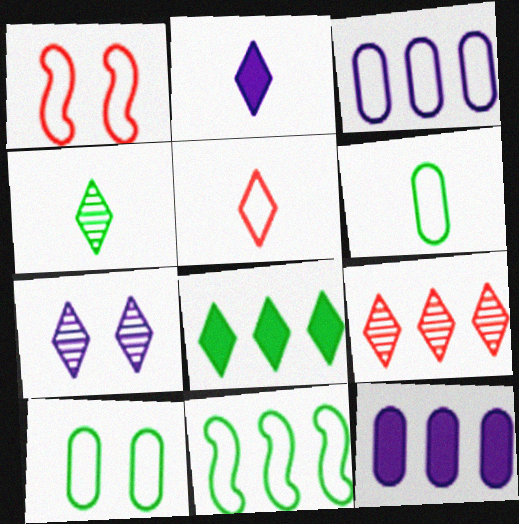[[1, 4, 12], 
[2, 4, 5], 
[4, 7, 9], 
[5, 7, 8], 
[9, 11, 12]]